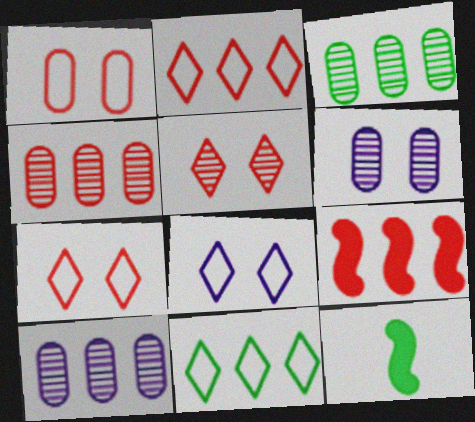[[2, 4, 9], 
[2, 6, 12], 
[3, 4, 10], 
[4, 8, 12], 
[7, 10, 12], 
[9, 10, 11]]